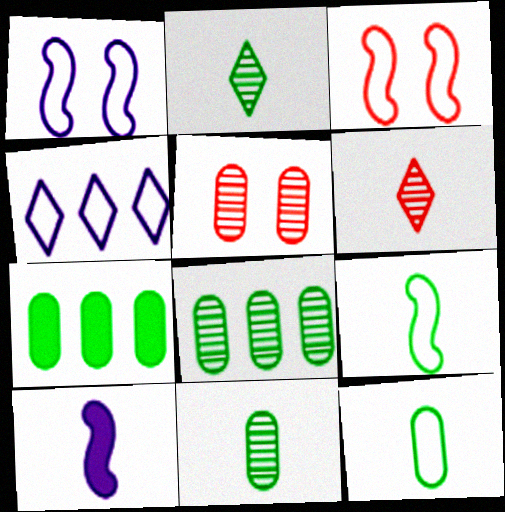[[1, 6, 7], 
[3, 4, 12], 
[6, 10, 12]]